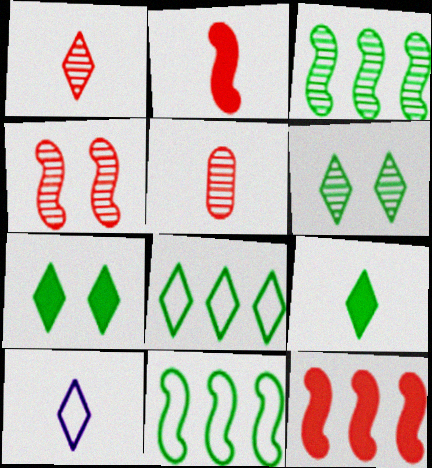[[1, 9, 10], 
[6, 8, 9]]